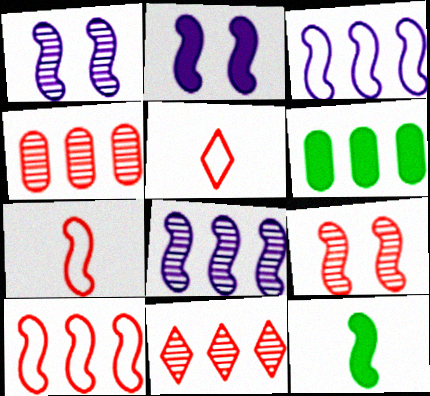[[1, 5, 6], 
[1, 10, 12], 
[3, 6, 11], 
[3, 9, 12]]